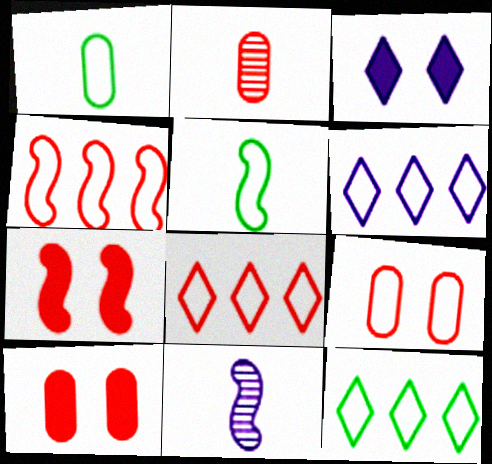[[2, 7, 8], 
[5, 6, 9], 
[6, 8, 12], 
[10, 11, 12]]